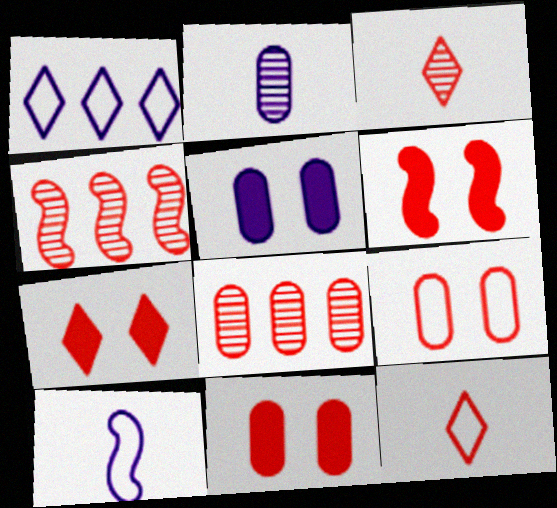[[4, 11, 12], 
[6, 7, 11], 
[6, 8, 12]]